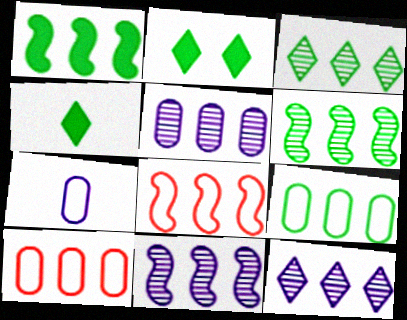[[1, 3, 9], 
[1, 8, 11], 
[1, 10, 12], 
[5, 11, 12]]